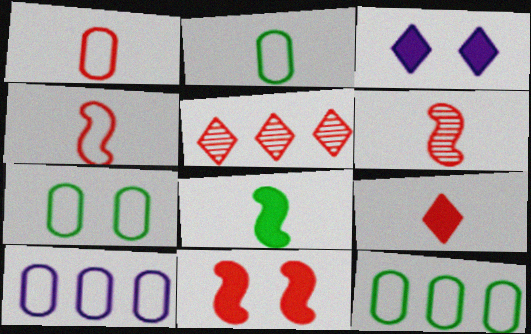[[1, 5, 11], 
[1, 6, 9], 
[1, 7, 10], 
[2, 7, 12], 
[3, 6, 12]]